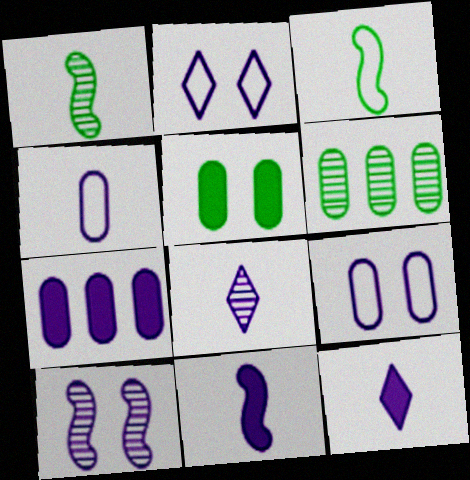[[4, 8, 11]]